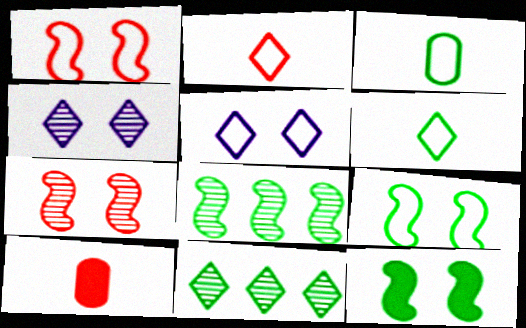[[3, 11, 12], 
[5, 8, 10]]